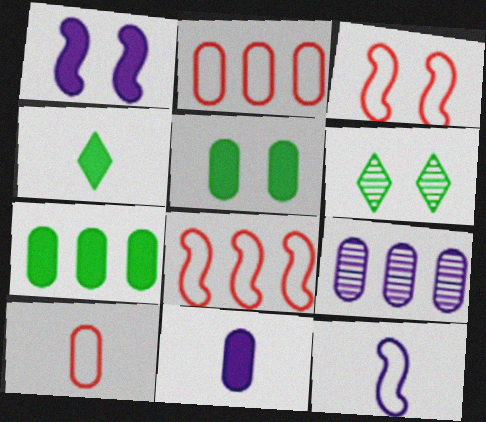[[2, 7, 9], 
[3, 4, 9], 
[5, 9, 10], 
[6, 8, 11]]